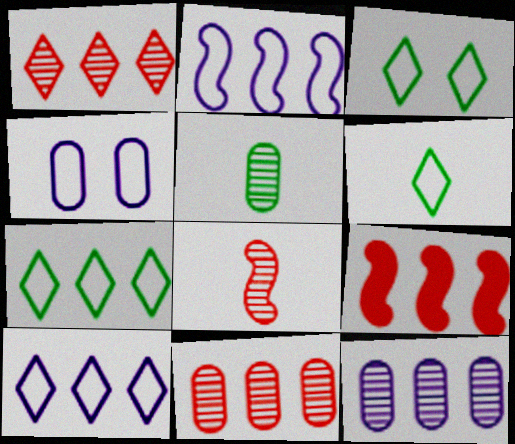[[3, 6, 7], 
[7, 9, 12]]